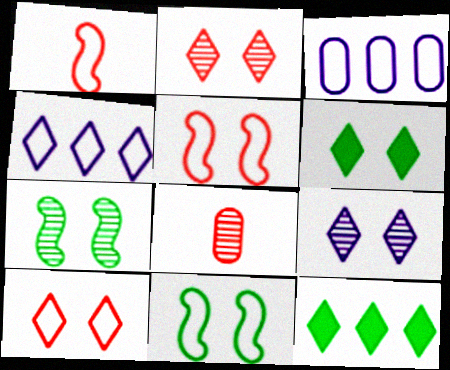[[6, 9, 10]]